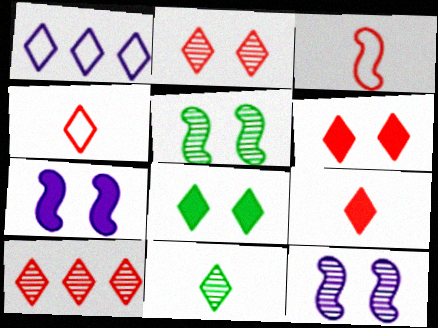[[1, 6, 11], 
[4, 6, 10]]